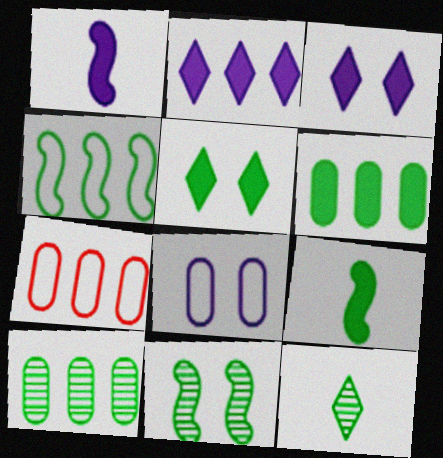[[4, 9, 11], 
[5, 6, 9], 
[10, 11, 12]]